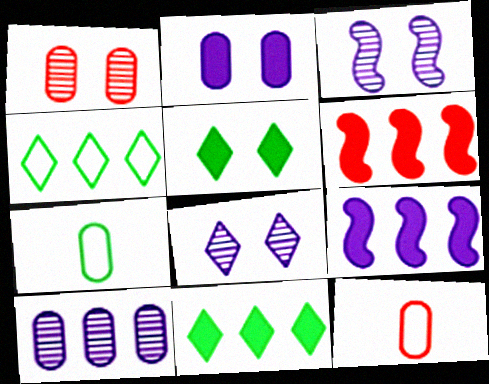[[3, 11, 12], 
[4, 6, 10], 
[6, 7, 8]]